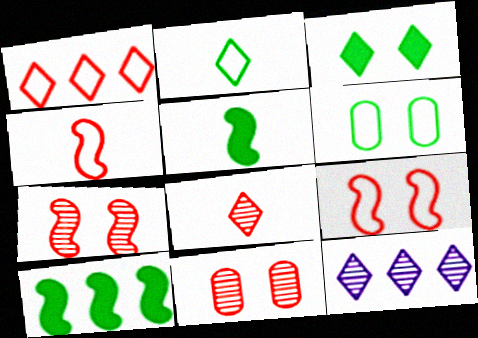[]